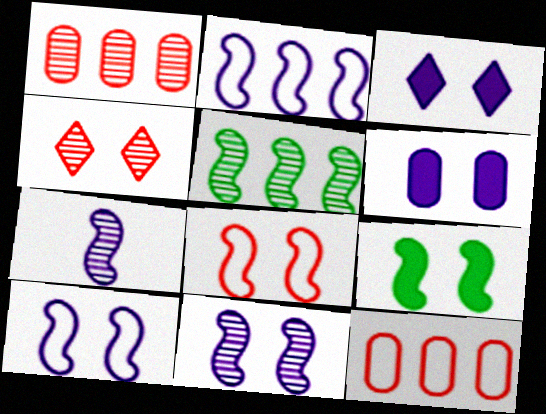[[8, 9, 11]]